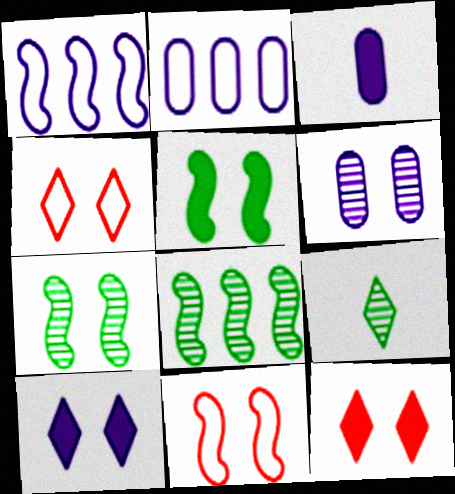[[2, 3, 6], 
[3, 4, 8], 
[4, 5, 6]]